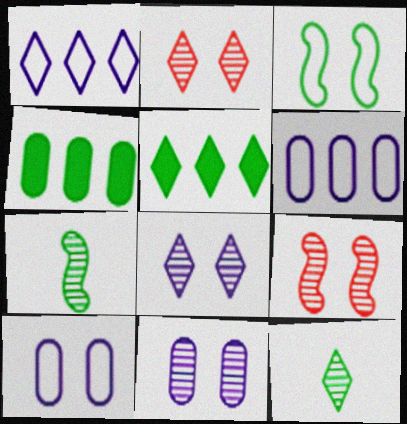[[3, 4, 12]]